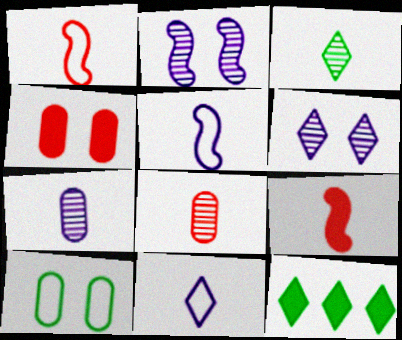[]